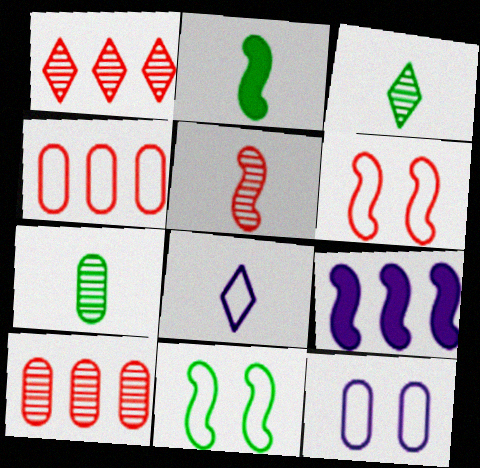[[1, 2, 12], 
[4, 8, 11], 
[5, 9, 11]]